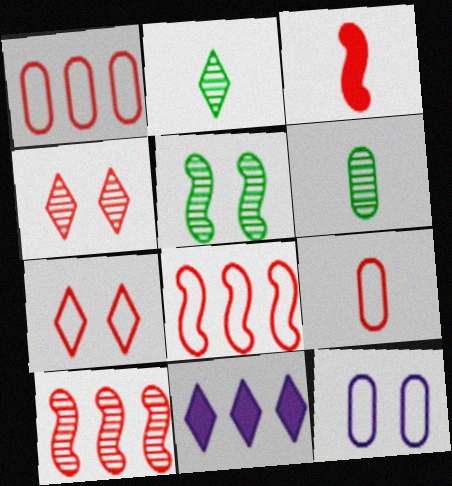[[1, 3, 4], 
[2, 7, 11], 
[5, 9, 11], 
[7, 8, 9]]